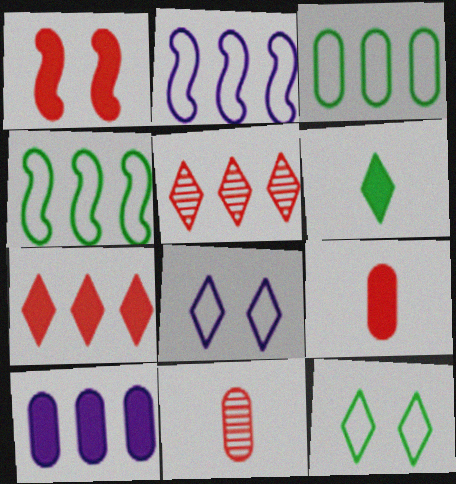[[1, 6, 10], 
[1, 7, 9], 
[4, 5, 10], 
[5, 6, 8]]